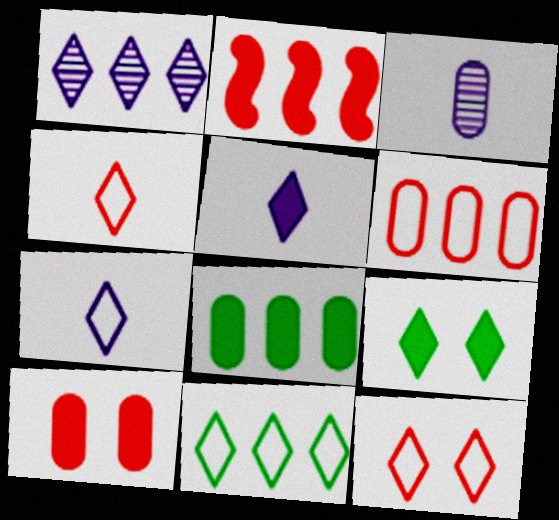[[1, 4, 9], 
[7, 11, 12]]